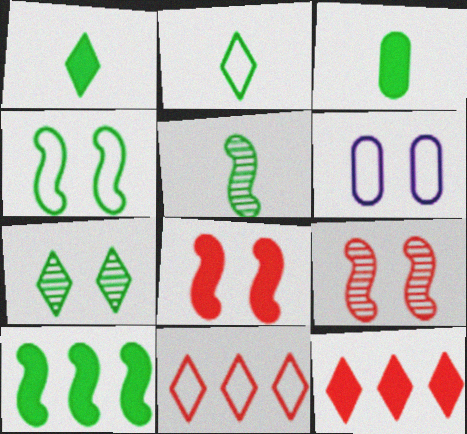[[2, 3, 5], 
[4, 5, 10], 
[5, 6, 12], 
[6, 7, 8]]